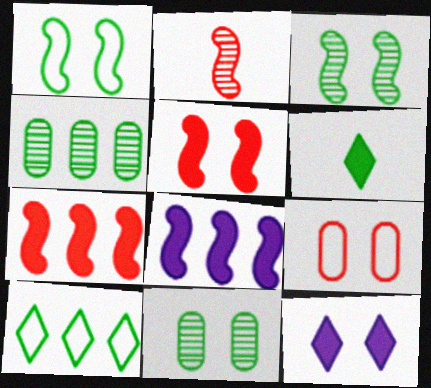[[1, 2, 8], 
[1, 4, 6], 
[3, 9, 12]]